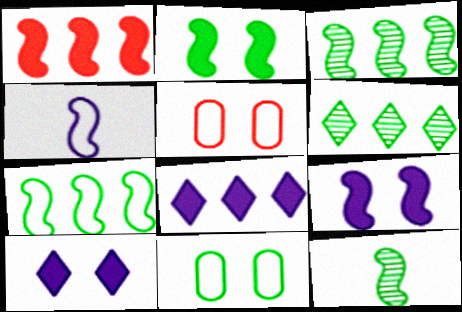[[2, 7, 12], 
[5, 8, 12]]